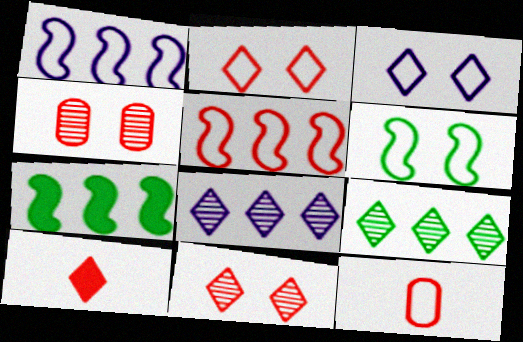[[2, 5, 12], 
[3, 9, 10], 
[4, 5, 10]]